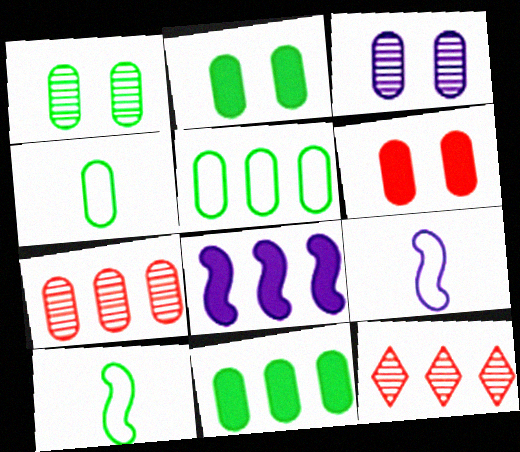[[1, 4, 11], 
[2, 9, 12], 
[5, 8, 12]]